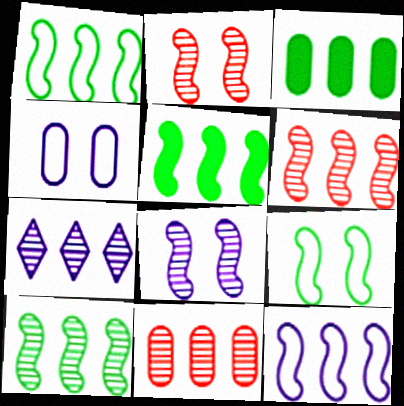[[1, 5, 10], 
[5, 6, 12], 
[7, 10, 11]]